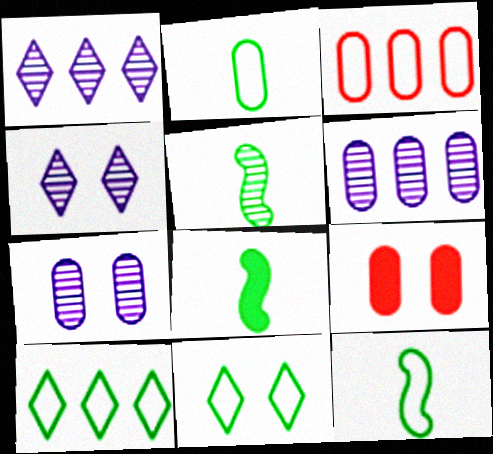[[1, 9, 12], 
[2, 6, 9], 
[3, 4, 8], 
[5, 8, 12]]